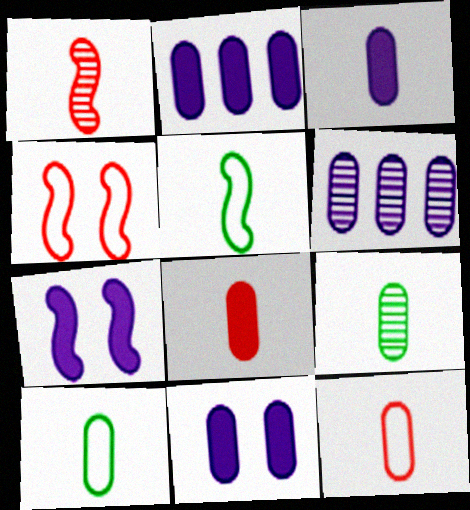[[2, 3, 11], 
[3, 9, 12]]